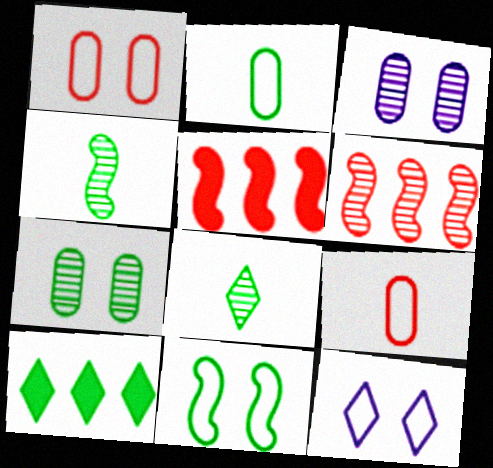[[1, 11, 12], 
[3, 6, 8]]